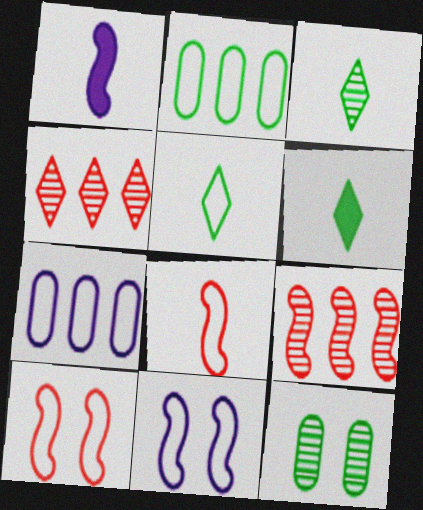[[3, 5, 6], 
[5, 7, 10]]